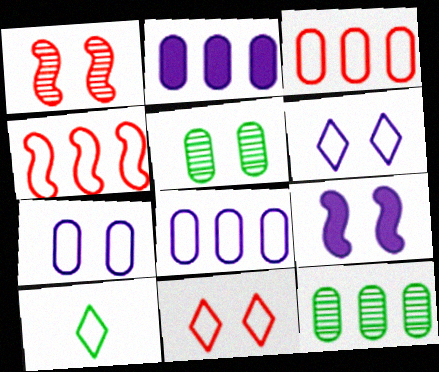[[1, 2, 10], 
[2, 3, 12], 
[4, 7, 10], 
[5, 9, 11]]